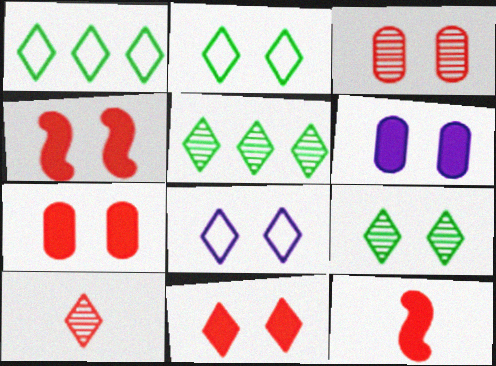[[4, 7, 11], 
[8, 9, 11]]